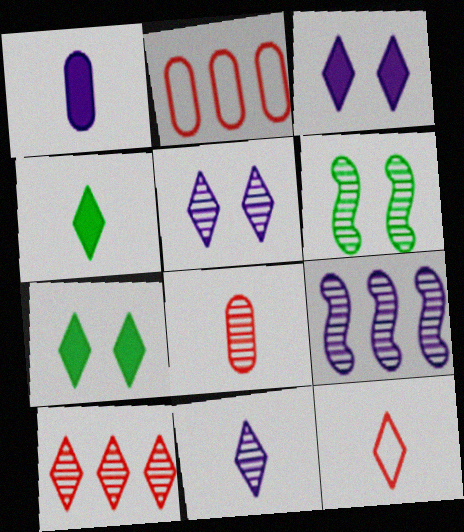[[4, 11, 12]]